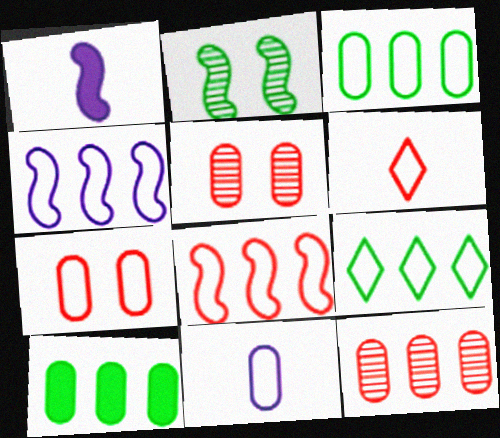[[1, 2, 8], 
[1, 5, 9], 
[3, 7, 11], 
[5, 10, 11], 
[6, 7, 8]]